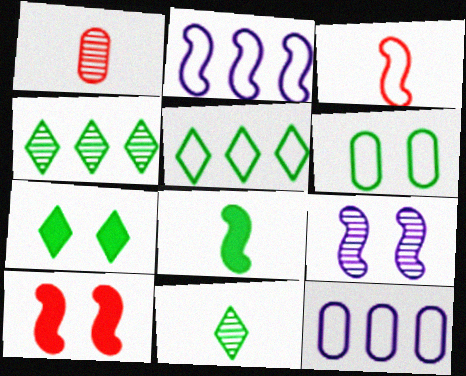[[1, 2, 7], 
[1, 4, 9], 
[4, 6, 8], 
[5, 7, 11], 
[10, 11, 12]]